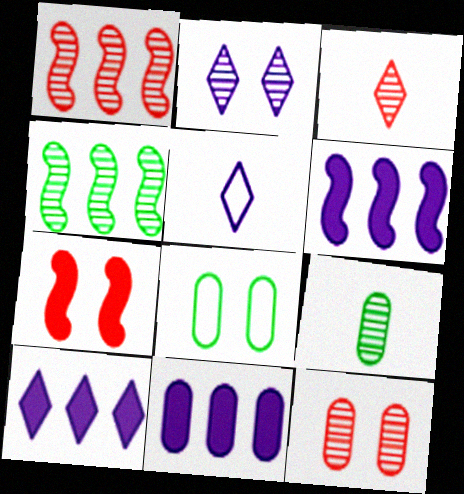[[1, 2, 9], 
[1, 3, 12], 
[2, 5, 10], 
[2, 7, 8], 
[3, 6, 8], 
[6, 10, 11]]